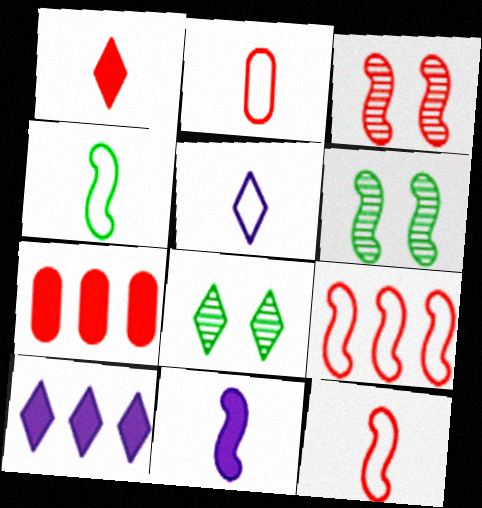[[2, 4, 5], 
[2, 6, 10], 
[5, 6, 7], 
[6, 9, 11]]